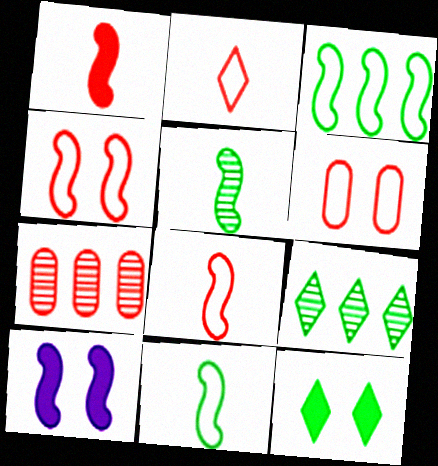[]